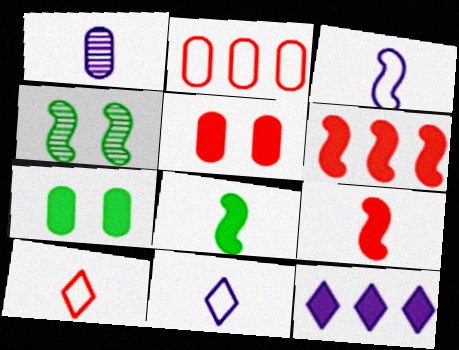[[1, 2, 7], 
[1, 8, 10], 
[3, 4, 6], 
[5, 8, 12], 
[7, 9, 12]]